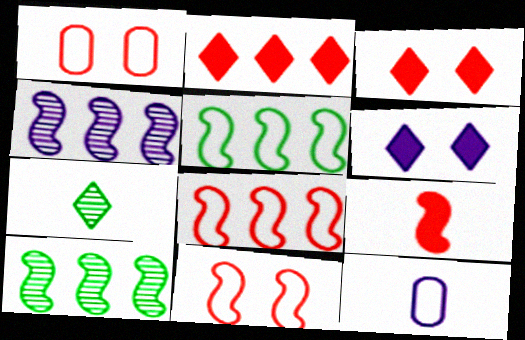[[3, 10, 12], 
[4, 6, 12], 
[7, 9, 12]]